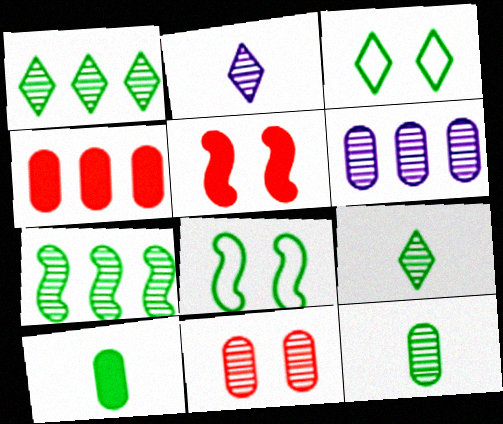[[1, 8, 10], 
[2, 4, 8], 
[2, 7, 11], 
[3, 7, 10], 
[6, 11, 12]]